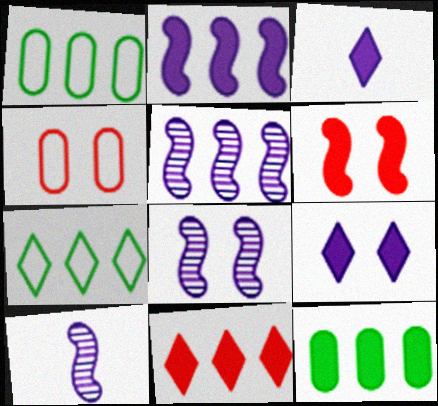[[1, 5, 11], 
[2, 11, 12], 
[3, 6, 12], 
[5, 8, 10]]